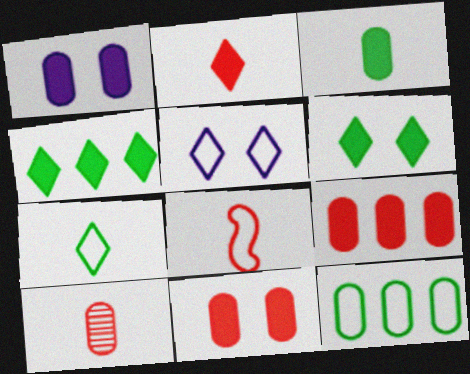[[1, 3, 9], 
[1, 10, 12], 
[2, 8, 10], 
[5, 8, 12]]